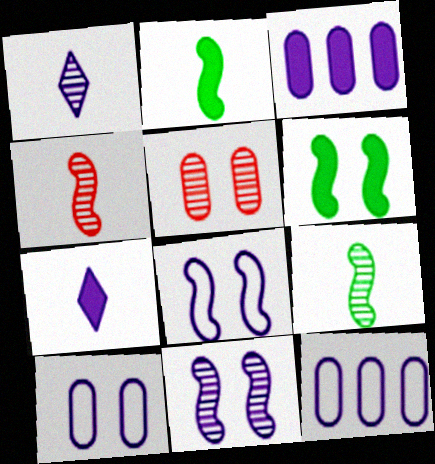[[1, 3, 8], 
[7, 11, 12]]